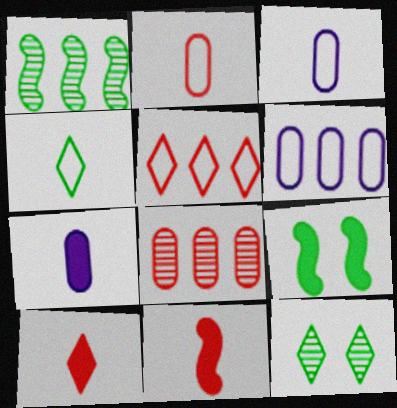[[6, 11, 12]]